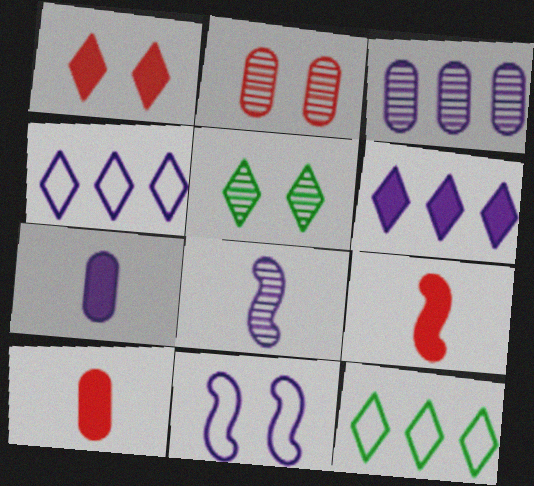[]